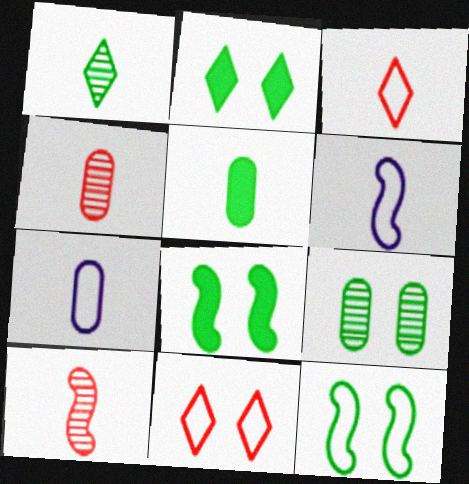[[2, 9, 12], 
[4, 5, 7]]